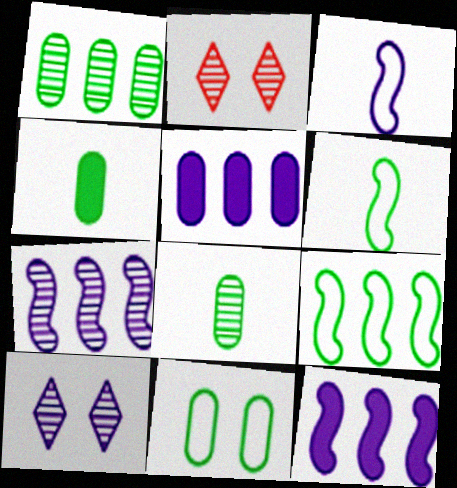[[1, 4, 11], 
[2, 5, 6], 
[2, 7, 8], 
[3, 5, 10]]